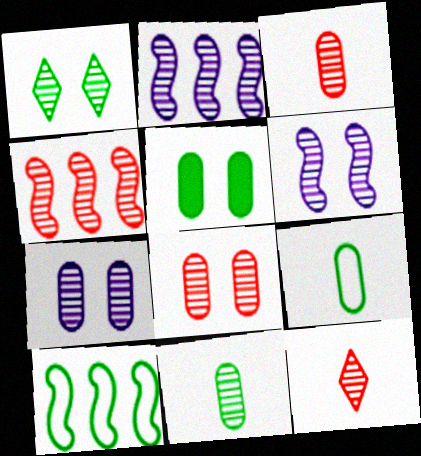[[1, 2, 3], 
[1, 6, 8], 
[4, 8, 12]]